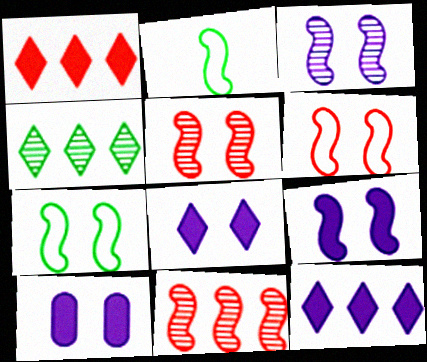[[2, 9, 11], 
[5, 7, 9], 
[8, 9, 10]]